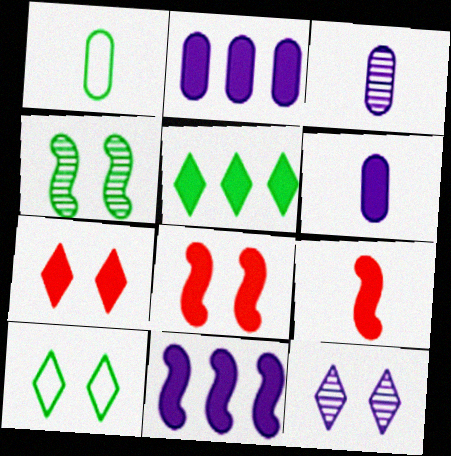[[1, 4, 5], 
[5, 6, 8], 
[7, 10, 12]]